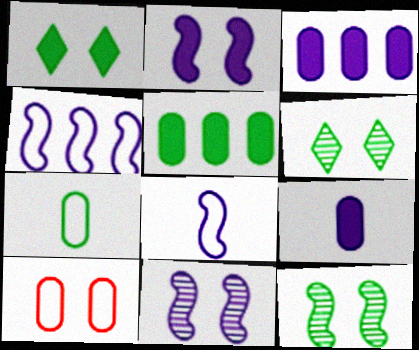[[1, 10, 11], 
[2, 6, 10]]